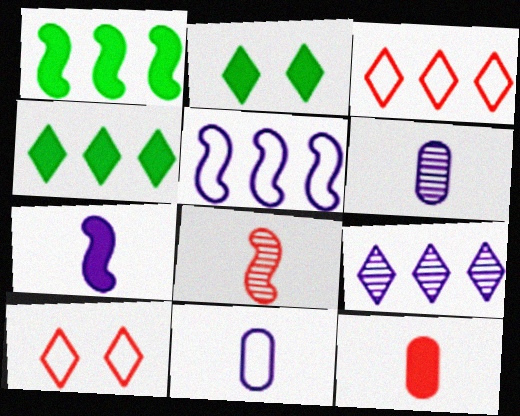[[1, 6, 10], 
[3, 4, 9]]